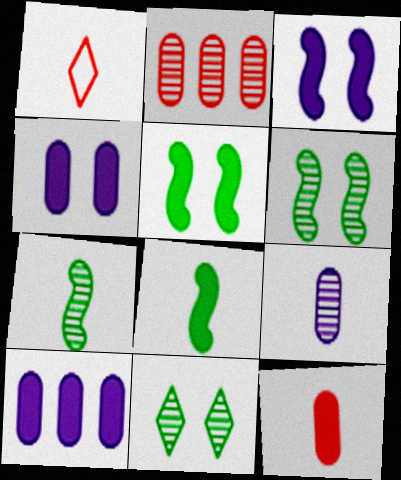[[1, 6, 10], 
[1, 8, 9]]